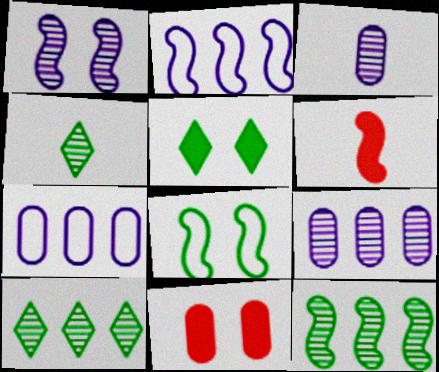[[2, 4, 11]]